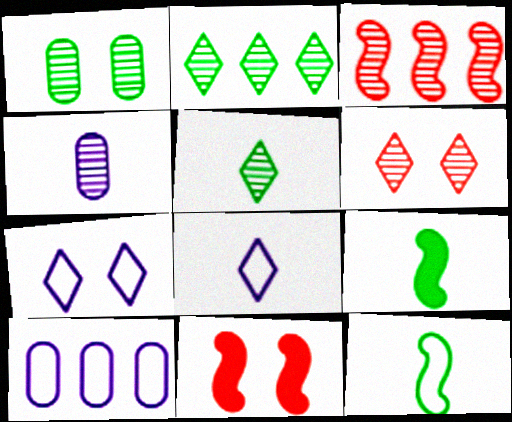[[1, 7, 11], 
[5, 10, 11], 
[6, 9, 10]]